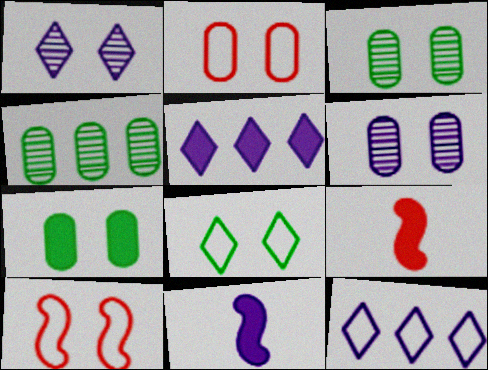[[1, 7, 10], 
[2, 6, 7], 
[3, 9, 12], 
[5, 7, 9], 
[6, 11, 12]]